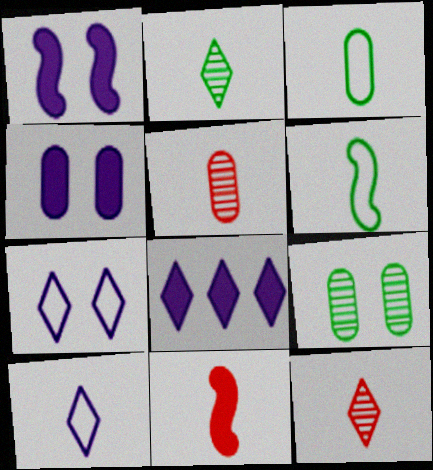[]